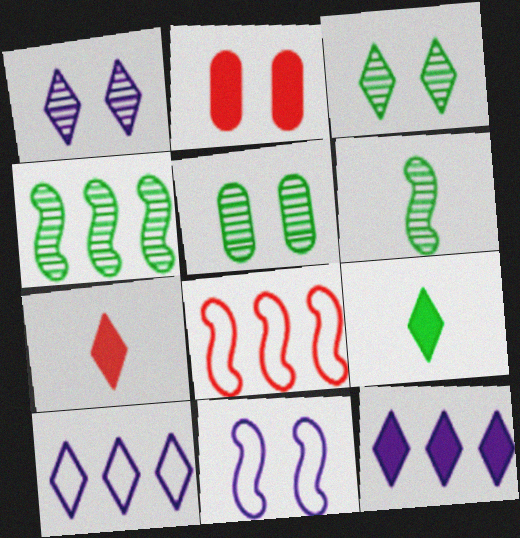[[2, 3, 11], 
[2, 6, 10], 
[3, 7, 10]]